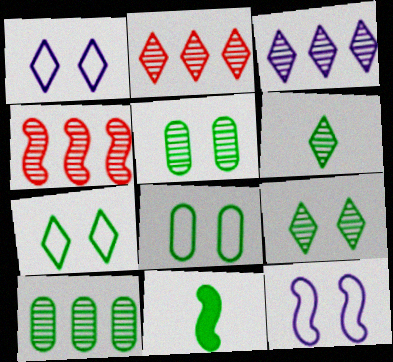[[3, 4, 10], 
[4, 11, 12], 
[7, 10, 11]]